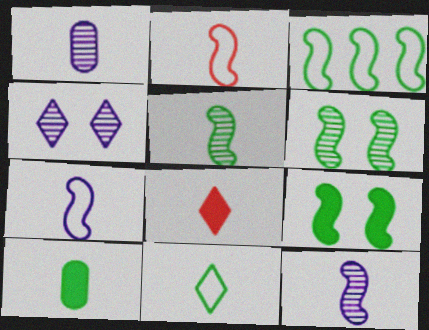[[3, 5, 9], 
[5, 10, 11]]